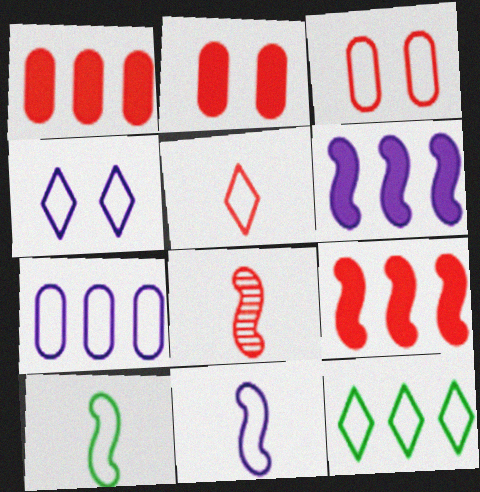[[3, 11, 12], 
[4, 5, 12], 
[4, 7, 11]]